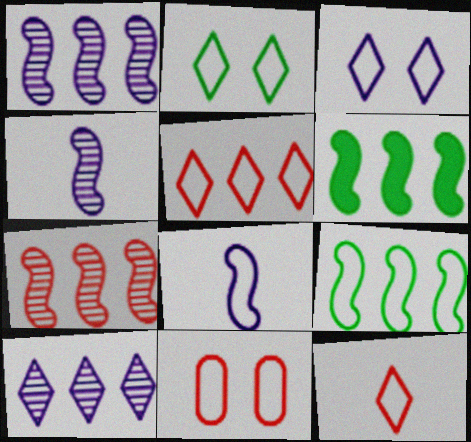[]